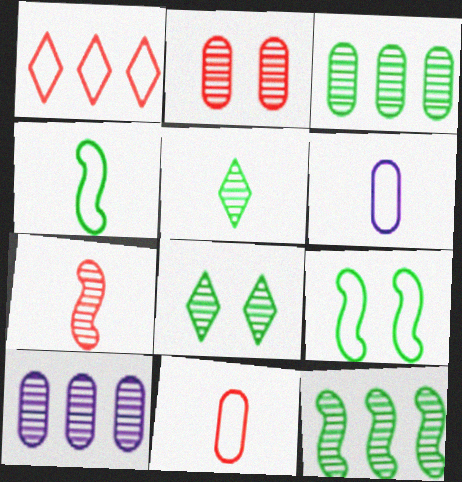[[1, 6, 9], 
[7, 8, 10]]